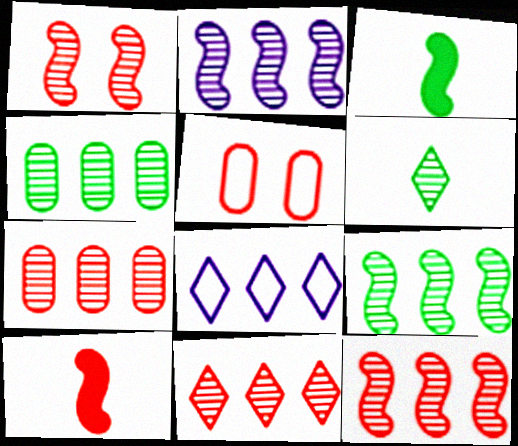[[2, 4, 11], 
[2, 9, 12], 
[5, 10, 11], 
[7, 11, 12]]